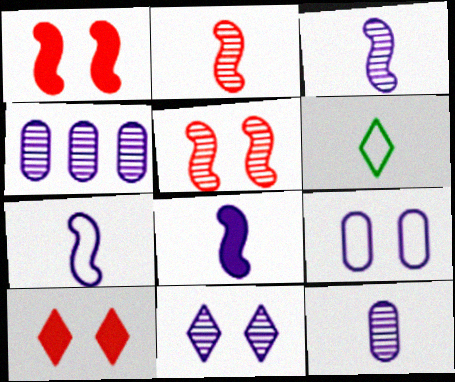[[1, 4, 6], 
[3, 4, 11], 
[3, 7, 8]]